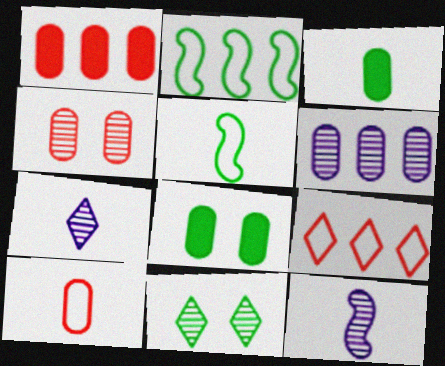[[1, 4, 10], 
[2, 3, 11], 
[6, 8, 10], 
[8, 9, 12]]